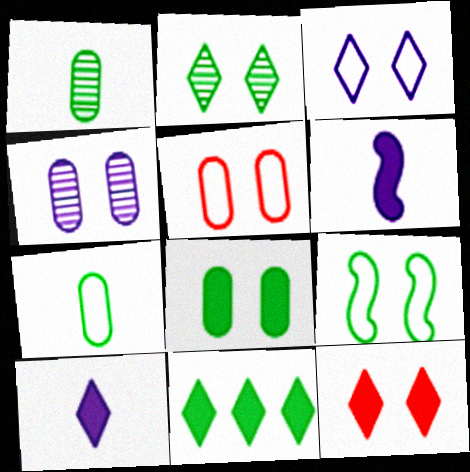[[1, 9, 11], 
[2, 3, 12], 
[2, 8, 9], 
[3, 5, 9], 
[4, 5, 8], 
[4, 9, 12], 
[10, 11, 12]]